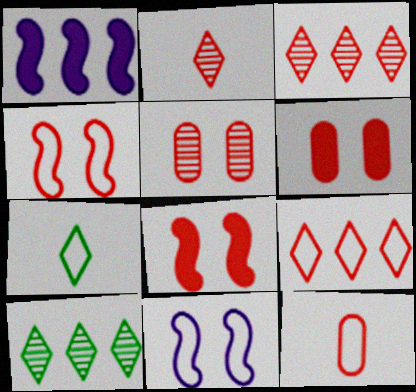[[1, 5, 7], 
[3, 8, 12], 
[4, 9, 12]]